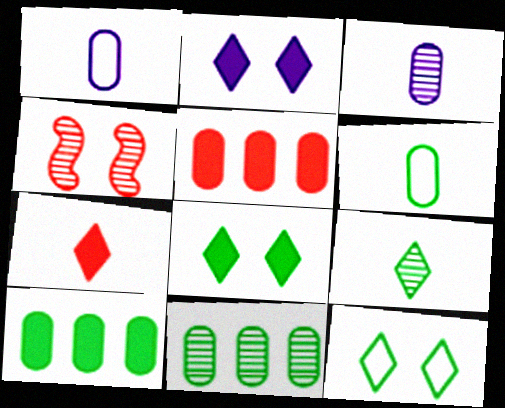[]